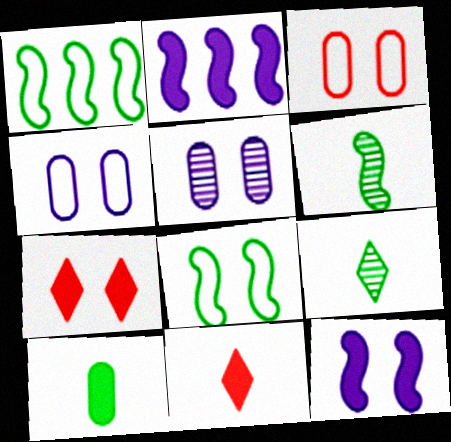[[1, 5, 11], 
[2, 3, 9], 
[2, 7, 10], 
[5, 7, 8]]